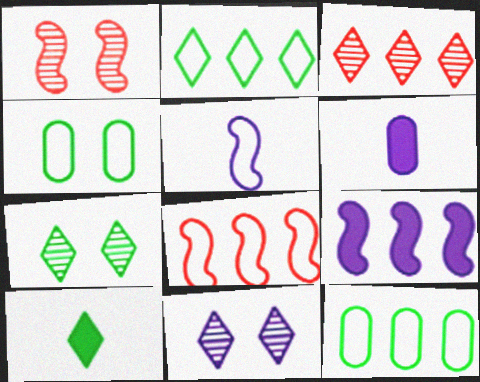[[1, 2, 6], 
[2, 7, 10], 
[3, 9, 12], 
[6, 7, 8]]